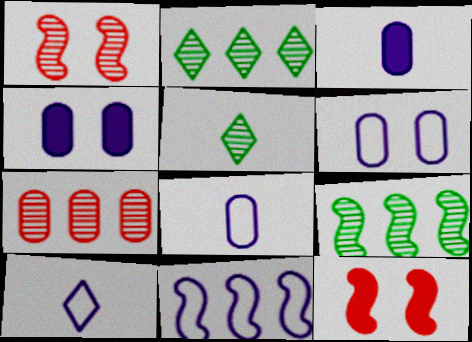[[2, 8, 12], 
[6, 10, 11]]